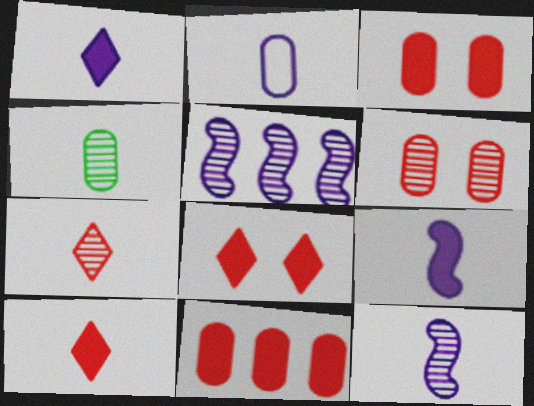[[1, 2, 12], 
[4, 7, 12]]